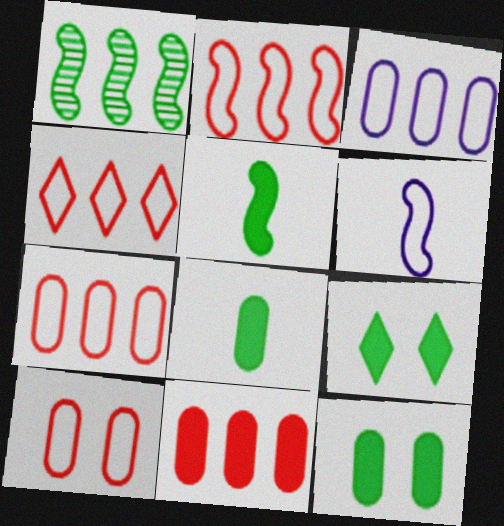[[2, 4, 7]]